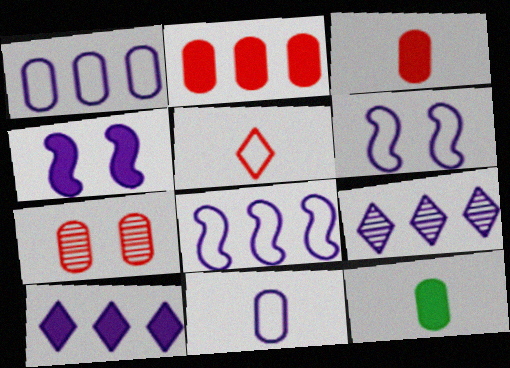[[1, 7, 12], 
[4, 9, 11]]